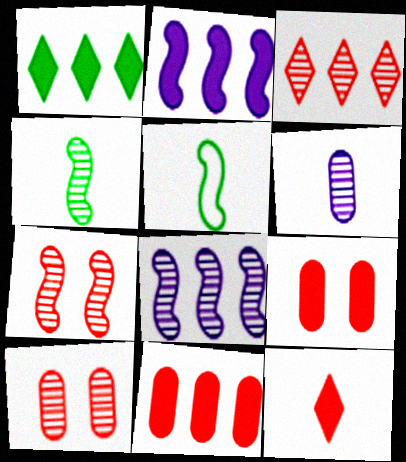[[1, 2, 11], 
[2, 5, 7], 
[4, 7, 8], 
[5, 6, 12]]